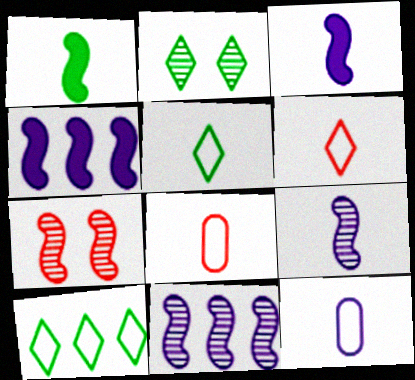[[2, 4, 8]]